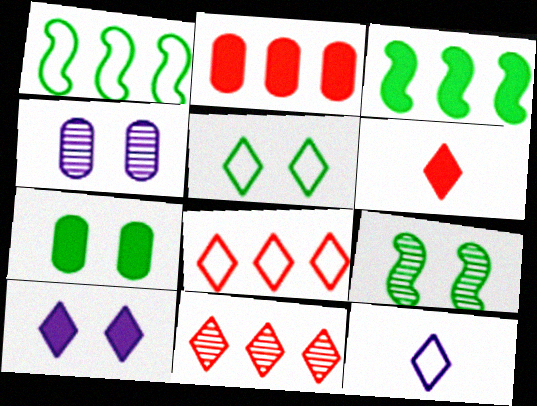[[1, 4, 6], 
[2, 9, 12], 
[5, 7, 9], 
[5, 8, 12]]